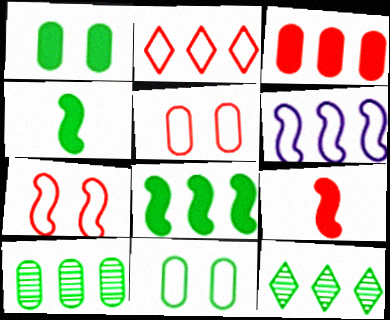[[3, 6, 12], 
[4, 11, 12]]